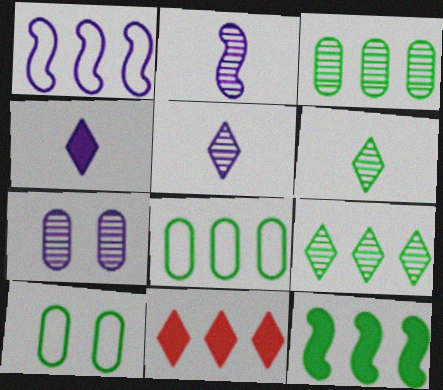[[1, 3, 11], 
[1, 4, 7], 
[2, 10, 11], 
[6, 10, 12], 
[8, 9, 12]]